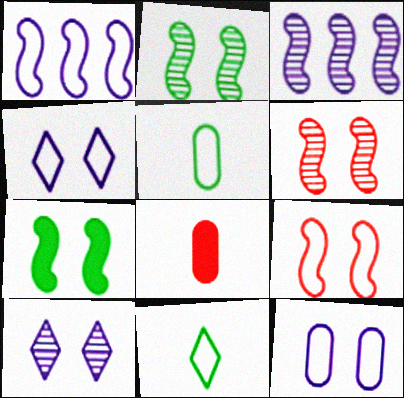[]